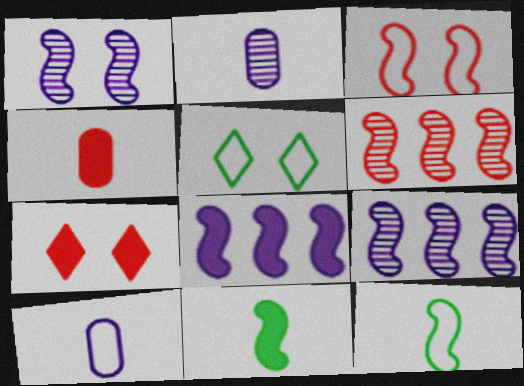[[3, 9, 11], 
[4, 5, 9]]